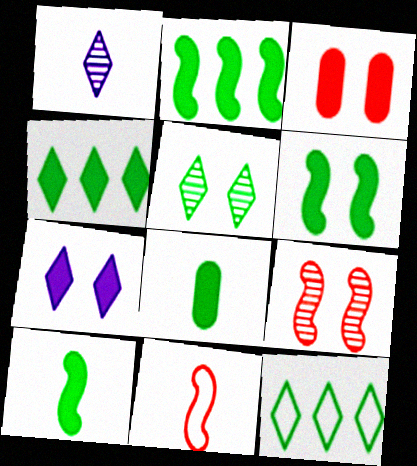[[1, 8, 11], 
[2, 6, 10], 
[3, 6, 7], 
[4, 6, 8]]